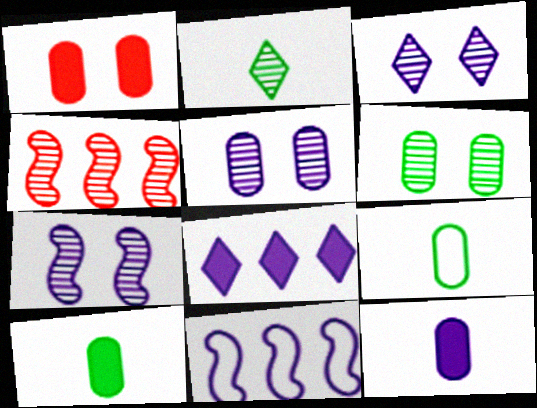[[1, 2, 11], 
[2, 4, 5], 
[3, 5, 7], 
[3, 11, 12]]